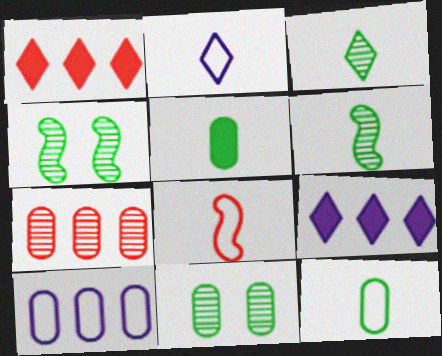[[2, 8, 12], 
[8, 9, 11]]